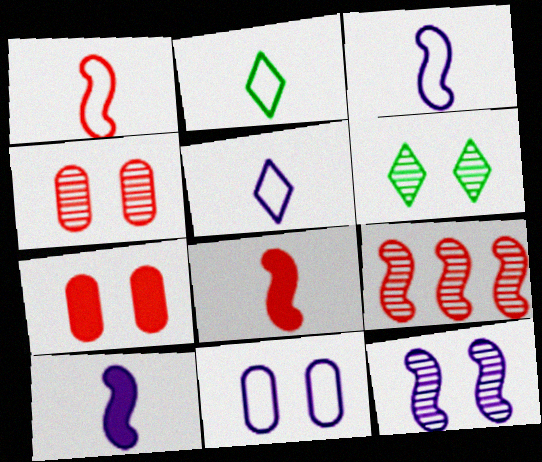[[4, 6, 12]]